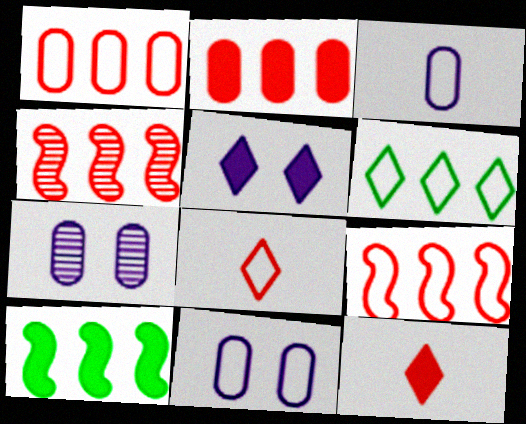[[7, 8, 10]]